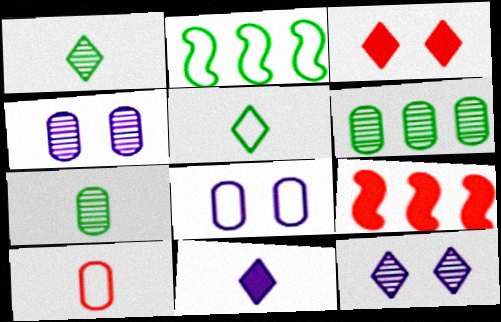[[1, 8, 9], 
[4, 5, 9]]